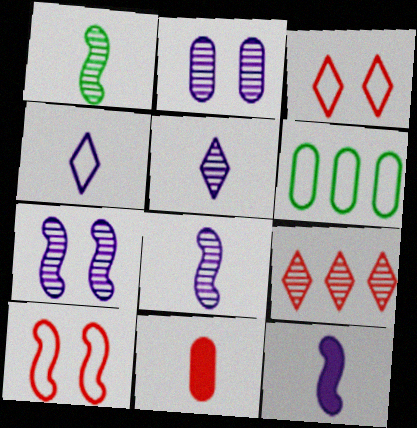[[1, 2, 9], 
[1, 4, 11], 
[2, 6, 11], 
[4, 6, 10], 
[9, 10, 11]]